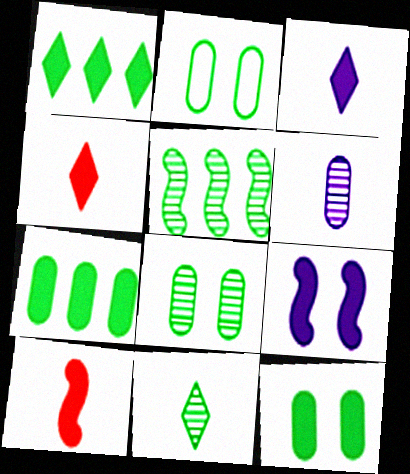[[2, 8, 12], 
[4, 7, 9], 
[5, 8, 11]]